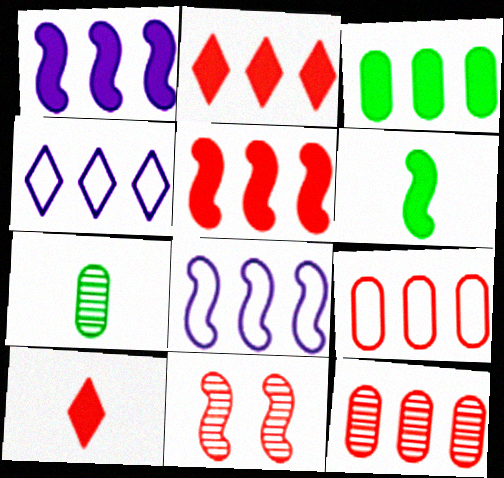[[1, 2, 3], 
[6, 8, 11], 
[9, 10, 11]]